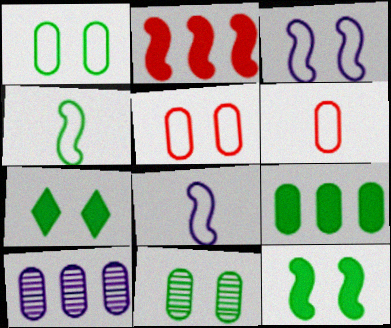[]